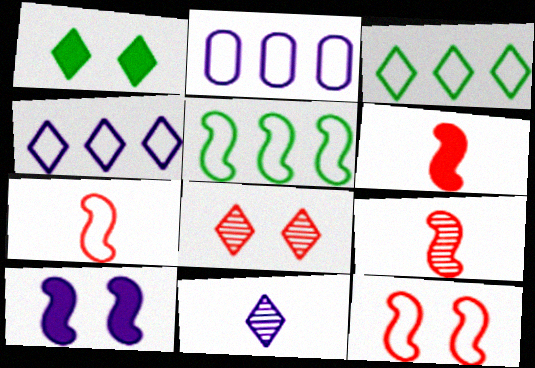[[1, 2, 9], 
[2, 10, 11], 
[5, 9, 10], 
[6, 7, 9]]